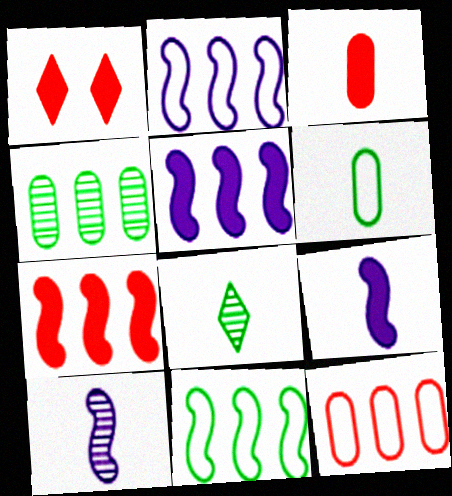[[1, 3, 7]]